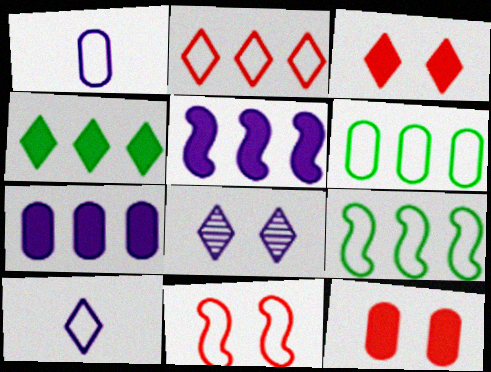[[1, 5, 8], 
[6, 10, 11]]